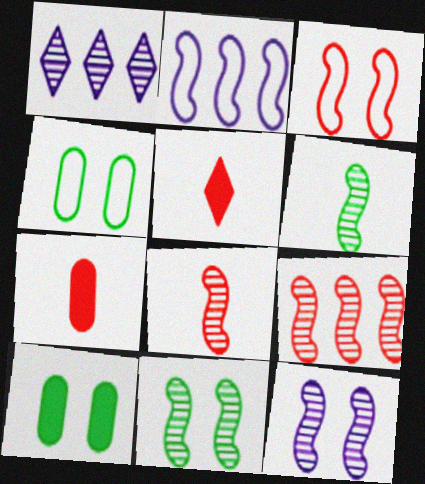[[6, 9, 12]]